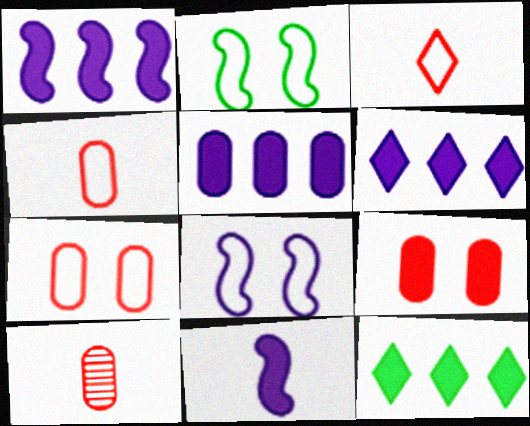[[1, 5, 6], 
[2, 6, 10], 
[8, 10, 12], 
[9, 11, 12]]